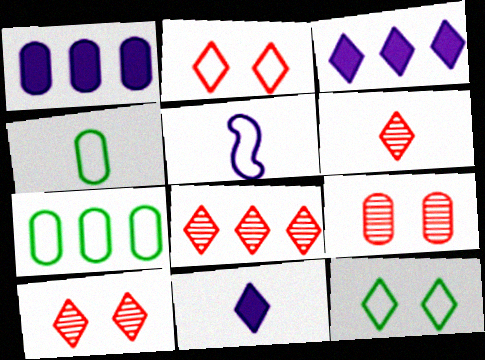[[1, 4, 9], 
[2, 5, 7], 
[3, 6, 12], 
[6, 8, 10], 
[8, 11, 12]]